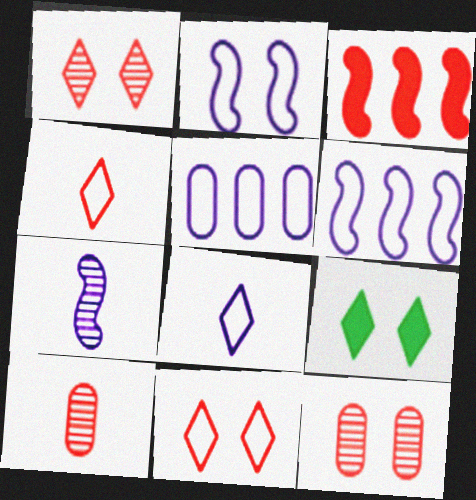[[2, 5, 8], 
[2, 9, 12], 
[3, 4, 12], 
[3, 10, 11], 
[6, 9, 10]]